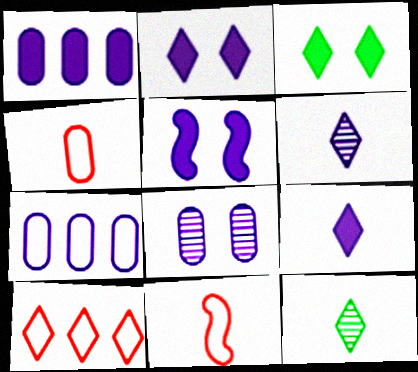[[1, 5, 9], 
[2, 10, 12], 
[3, 6, 10], 
[5, 6, 7]]